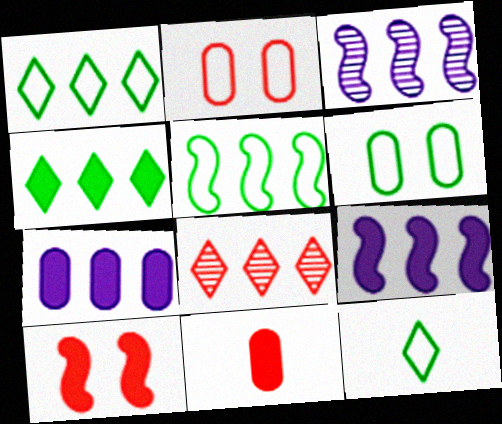[[5, 6, 12], 
[5, 7, 8]]